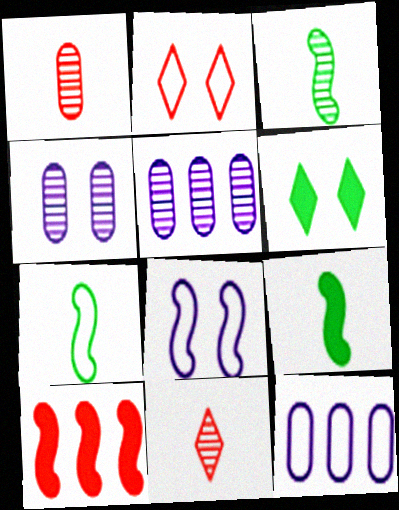[[1, 2, 10], 
[2, 5, 9], 
[2, 7, 12], 
[3, 7, 9], 
[3, 8, 10]]